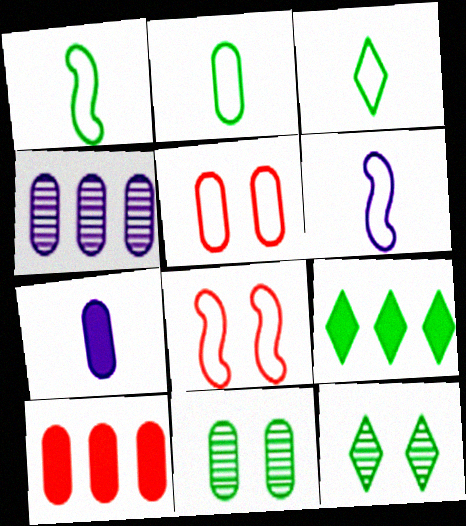[[1, 2, 3], 
[1, 9, 11], 
[3, 9, 12], 
[6, 10, 12]]